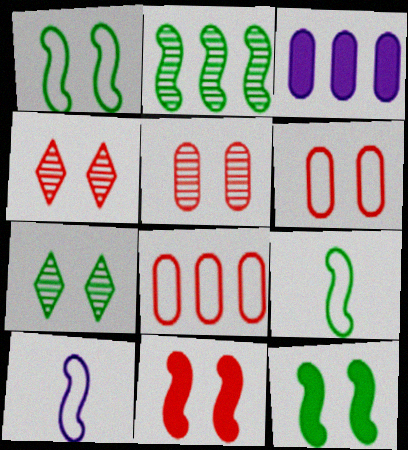[[2, 9, 12], 
[2, 10, 11], 
[3, 4, 9], 
[4, 6, 11]]